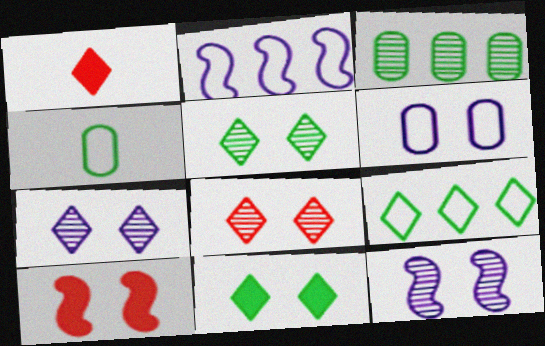[[1, 7, 9], 
[5, 6, 10], 
[5, 7, 8]]